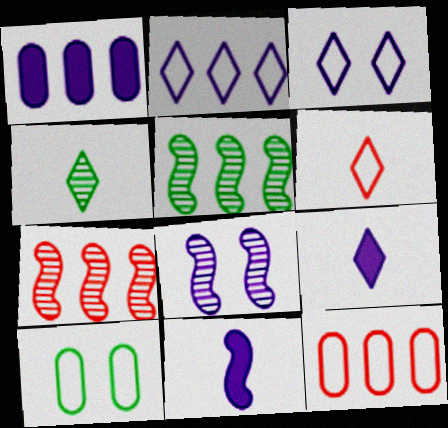[[4, 6, 9], 
[7, 9, 10]]